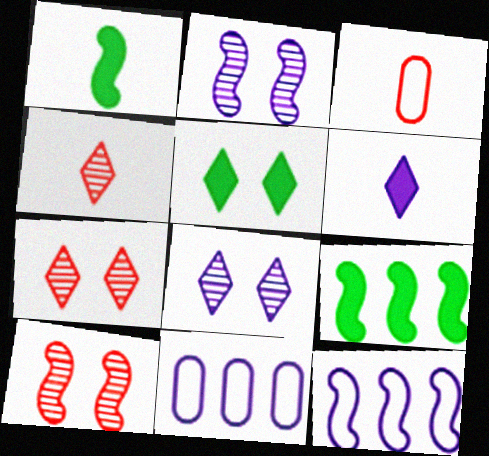[[1, 7, 11], 
[1, 10, 12], 
[2, 6, 11], 
[3, 8, 9]]